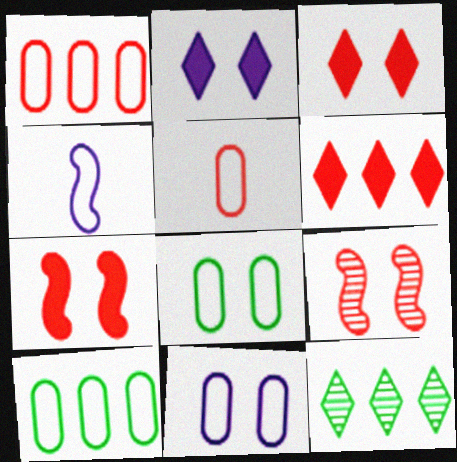[[2, 8, 9], 
[5, 6, 9], 
[5, 10, 11]]